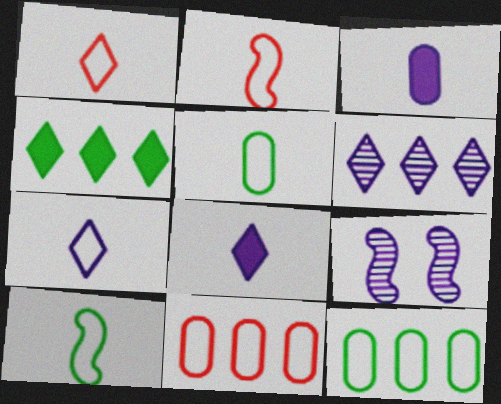[[2, 5, 7]]